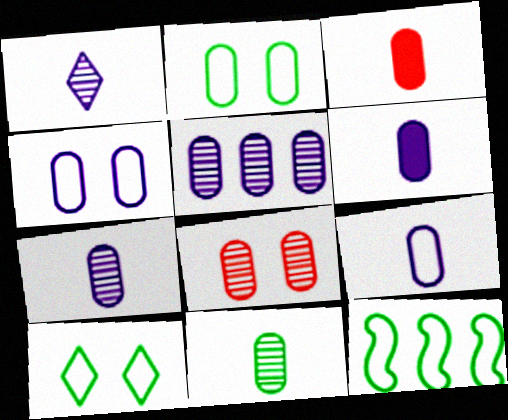[[2, 3, 5], 
[3, 9, 11], 
[4, 5, 6], 
[5, 8, 11], 
[6, 7, 9]]